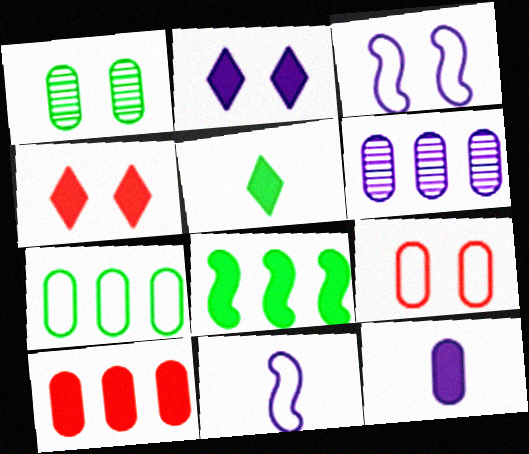[[1, 3, 4], 
[2, 6, 11], 
[4, 8, 12], 
[6, 7, 10]]